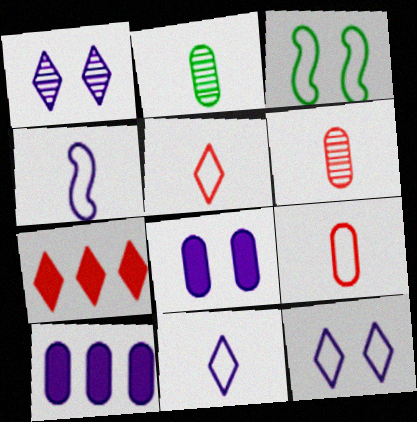[[1, 4, 10]]